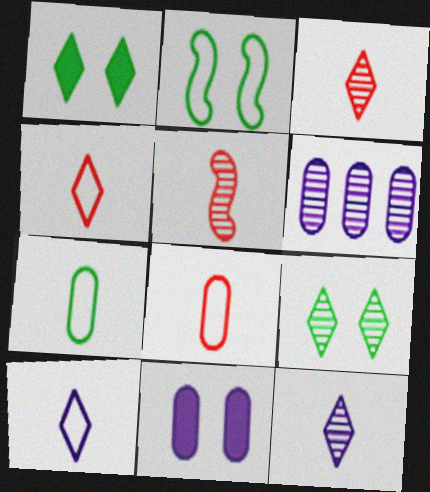[[5, 6, 9]]